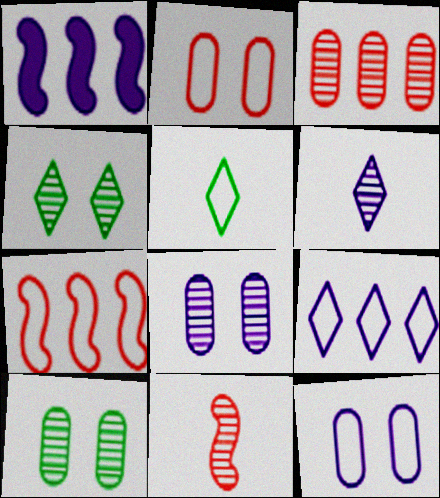[[1, 6, 12], 
[5, 7, 12]]